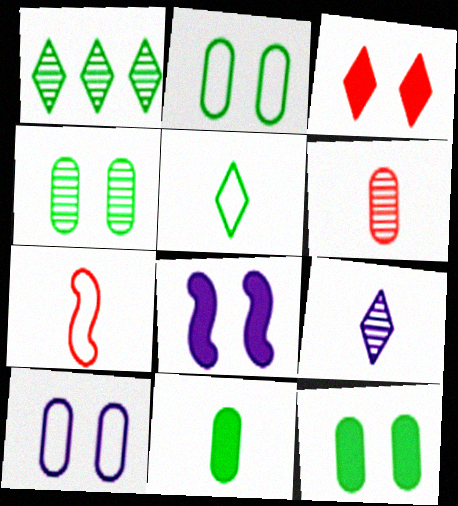[[2, 4, 12], 
[3, 8, 12], 
[7, 9, 11]]